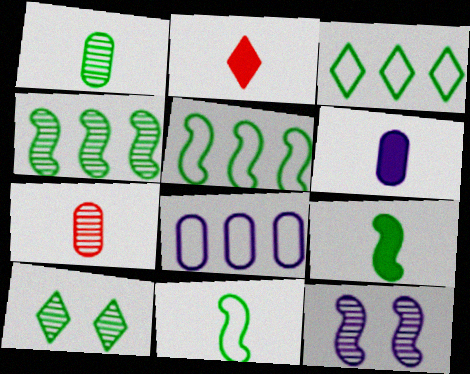[[1, 4, 10], 
[2, 6, 9]]